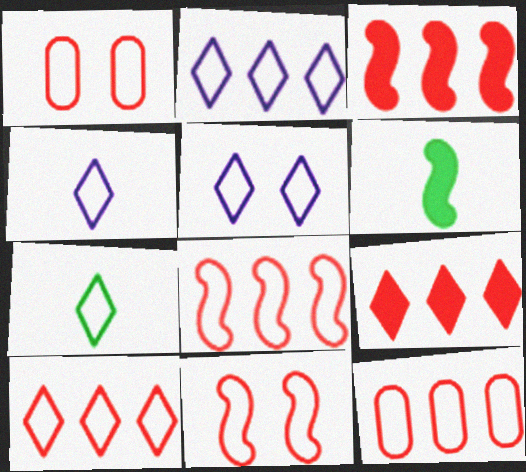[[2, 4, 5], 
[5, 7, 10], 
[8, 10, 12]]